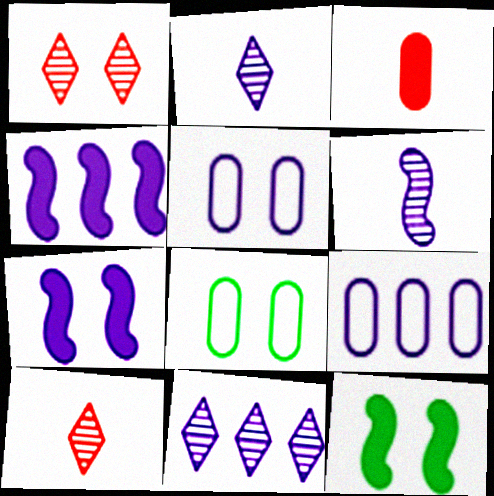[[1, 5, 12], 
[1, 7, 8], 
[2, 4, 5], 
[2, 7, 9], 
[4, 8, 10], 
[4, 9, 11], 
[9, 10, 12]]